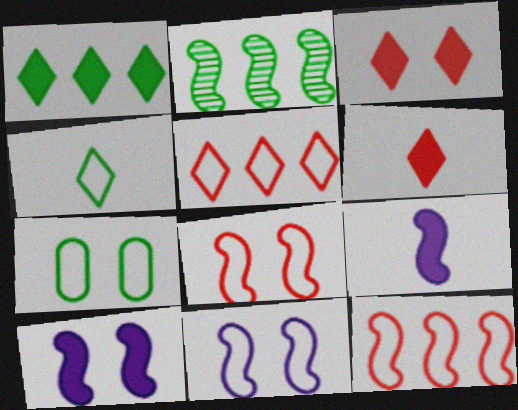[[2, 8, 9]]